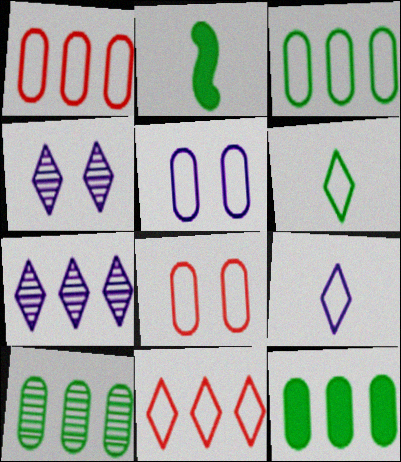[[1, 2, 4], 
[2, 7, 8], 
[3, 10, 12]]